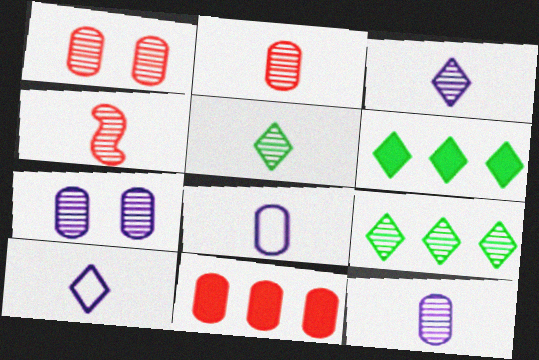[[4, 5, 12], 
[4, 7, 9]]